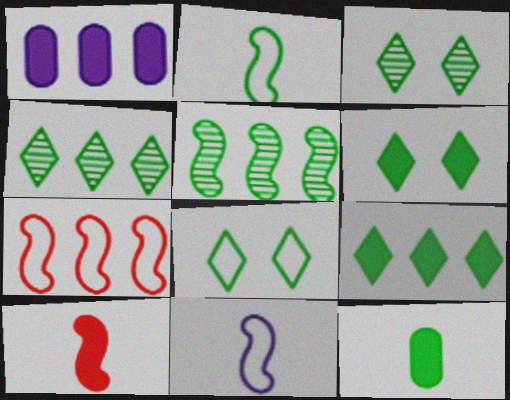[[1, 4, 7], 
[1, 6, 10], 
[3, 6, 8], 
[5, 8, 12]]